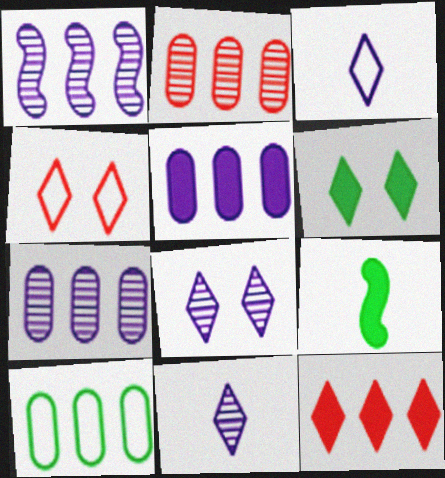[[1, 10, 12], 
[2, 5, 10], 
[4, 6, 8], 
[4, 7, 9]]